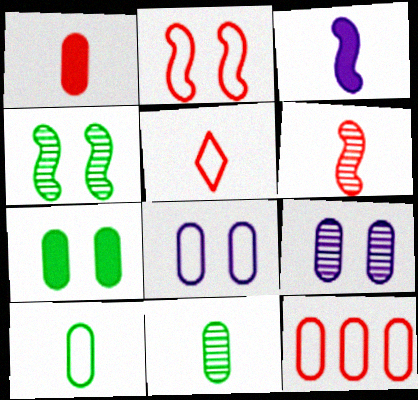[[1, 5, 6], 
[2, 5, 12], 
[3, 5, 11], 
[8, 10, 12]]